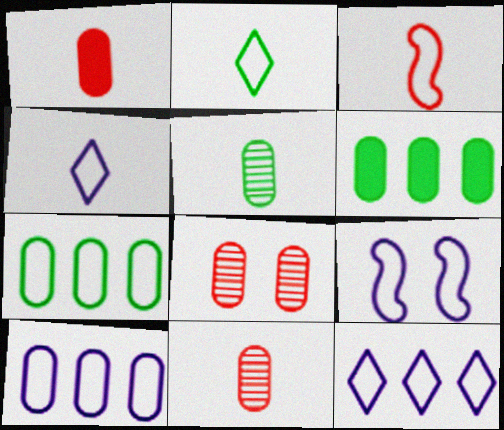[[4, 9, 10]]